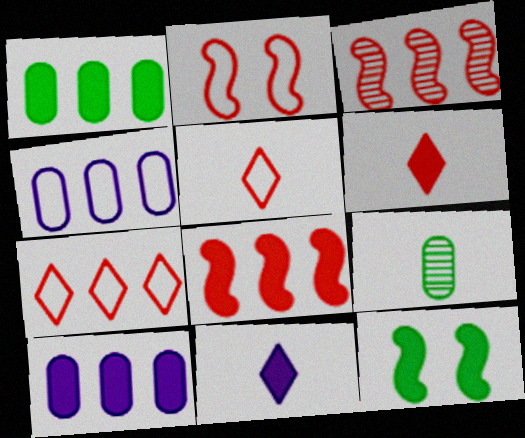[[6, 10, 12]]